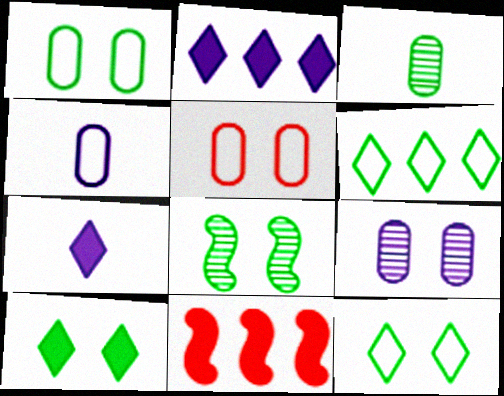[[1, 8, 10]]